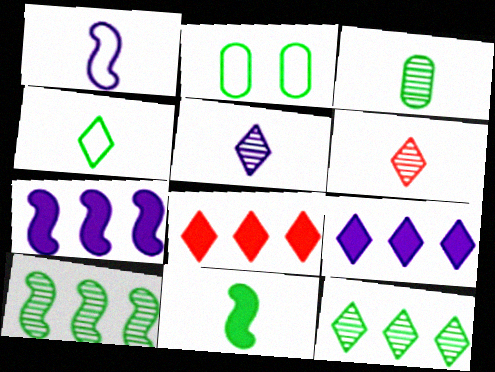[[2, 6, 7], 
[2, 11, 12], 
[3, 4, 11]]